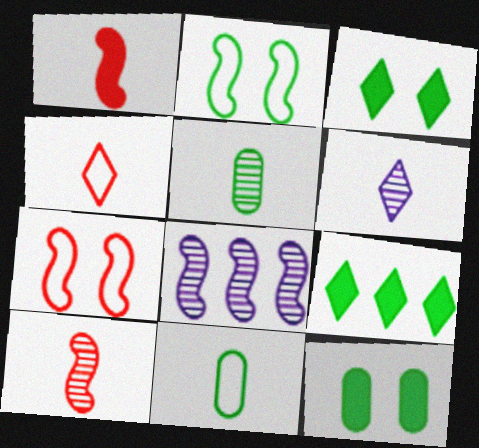[[1, 2, 8], 
[1, 6, 11], 
[2, 5, 9], 
[4, 8, 12], 
[5, 6, 10]]